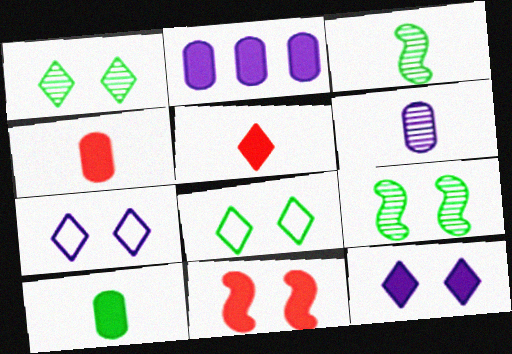[]